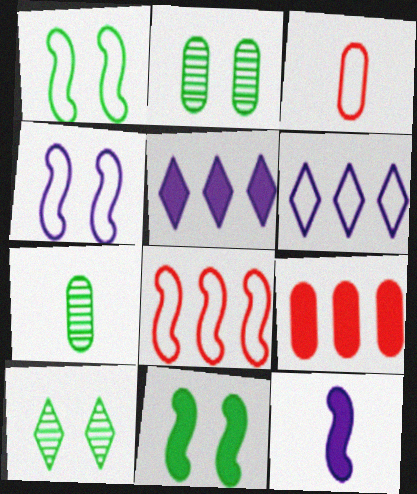[[1, 3, 6]]